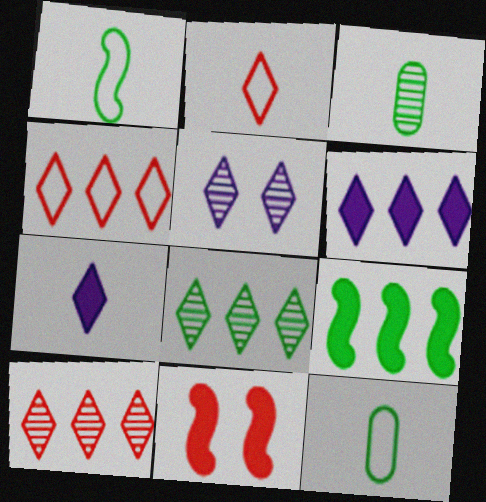[[4, 6, 8]]